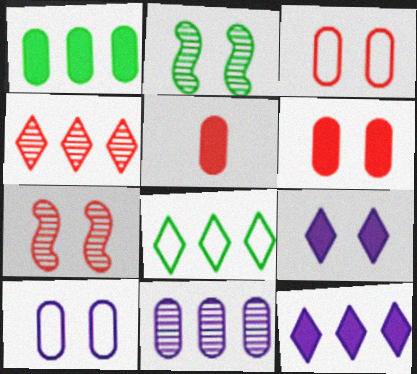[[2, 3, 9], 
[4, 8, 12]]